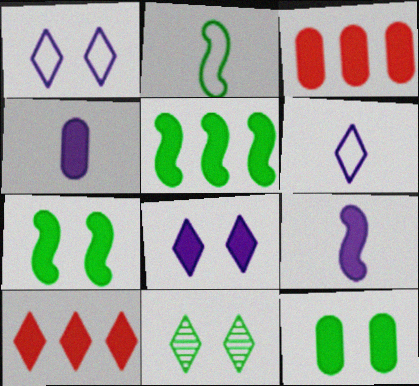[[3, 4, 12], 
[4, 7, 10], 
[6, 10, 11], 
[9, 10, 12]]